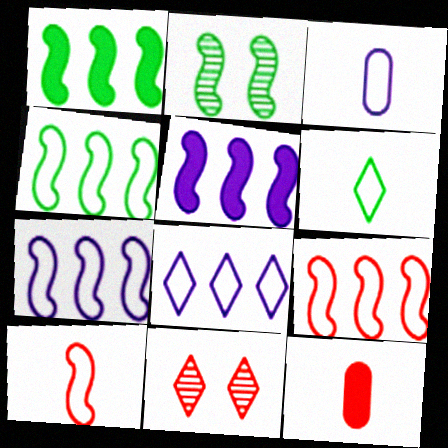[[1, 3, 11], 
[2, 5, 10], 
[2, 8, 12], 
[3, 6, 10], 
[4, 7, 9], 
[9, 11, 12]]